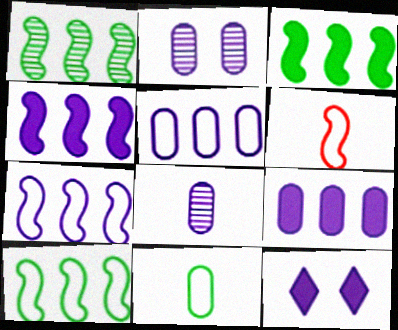[[1, 3, 10], 
[7, 8, 12]]